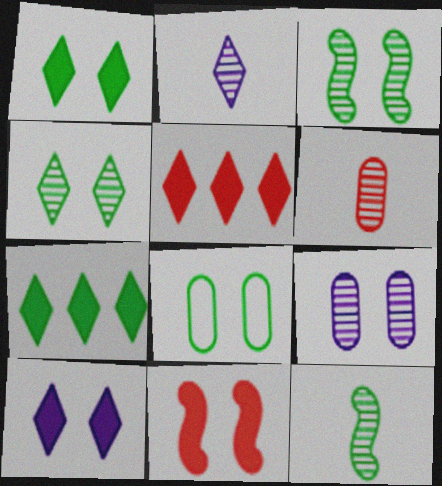[[1, 3, 8], 
[2, 6, 12], 
[7, 8, 12]]